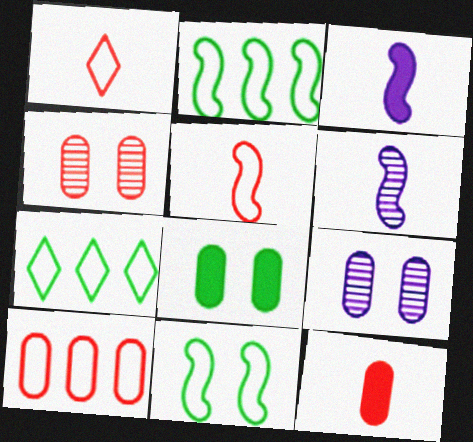[[3, 4, 7], 
[4, 10, 12]]